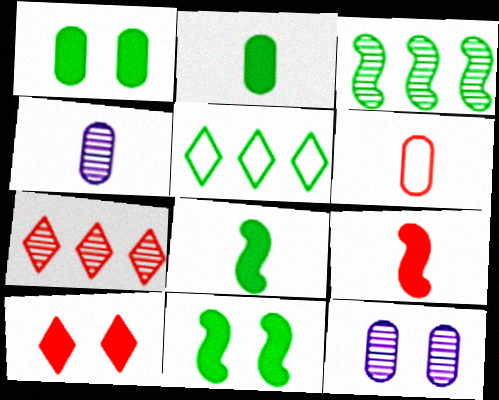[[2, 4, 6], 
[5, 9, 12]]